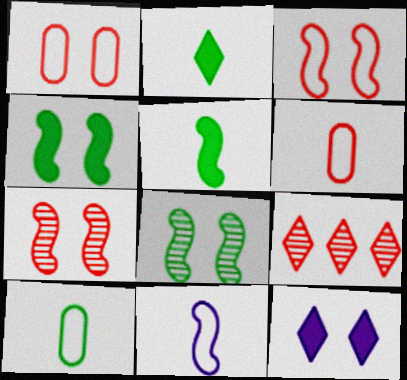[[1, 8, 12]]